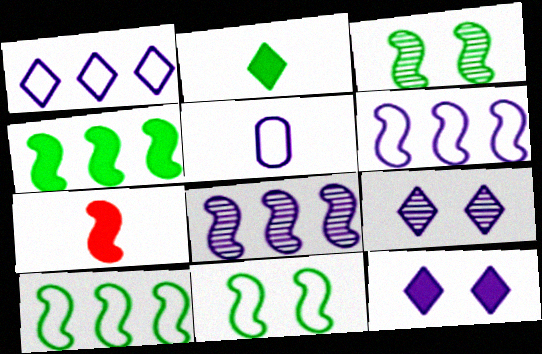[[3, 6, 7], 
[5, 8, 12], 
[7, 8, 11]]